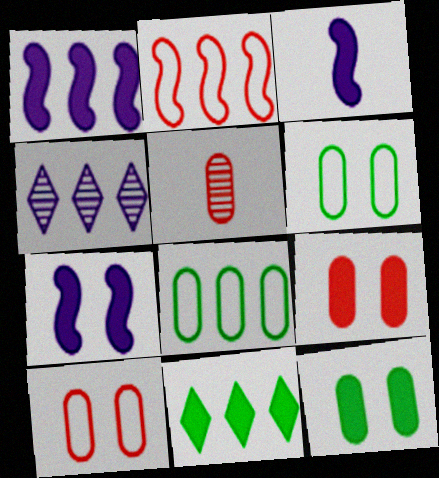[[1, 3, 7], 
[3, 9, 11]]